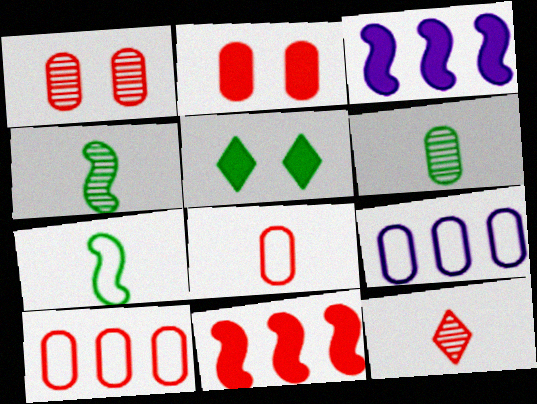[[2, 6, 9]]